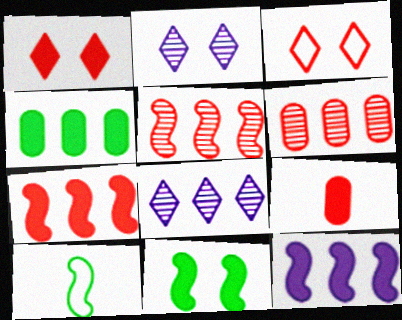[[1, 7, 9], 
[3, 5, 9]]